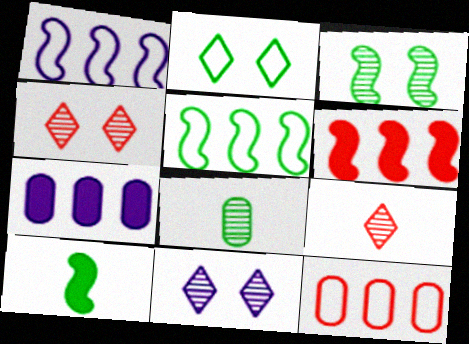[[3, 5, 10], 
[10, 11, 12]]